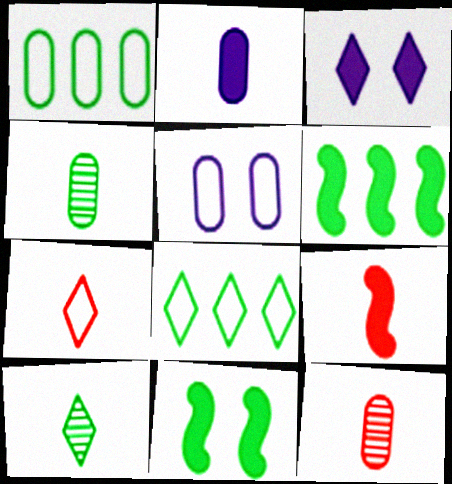[[1, 10, 11], 
[4, 8, 11], 
[7, 9, 12]]